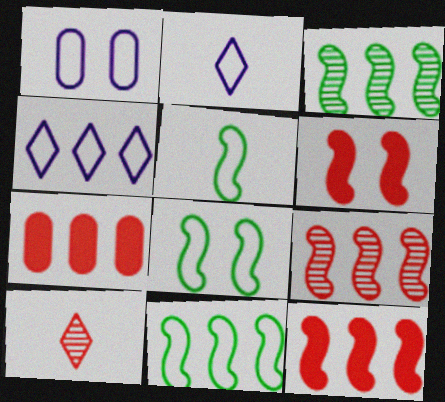[[3, 4, 7], 
[5, 8, 11]]